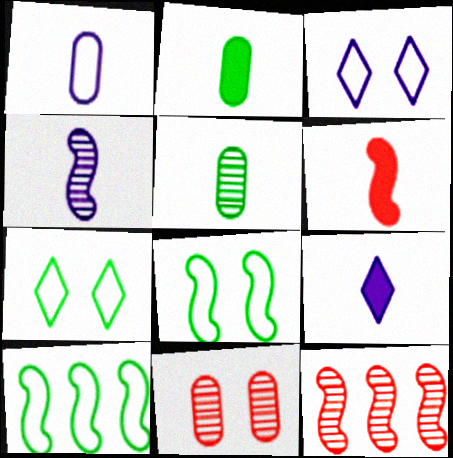[[1, 4, 9], 
[2, 3, 12], 
[2, 6, 9], 
[9, 10, 11]]